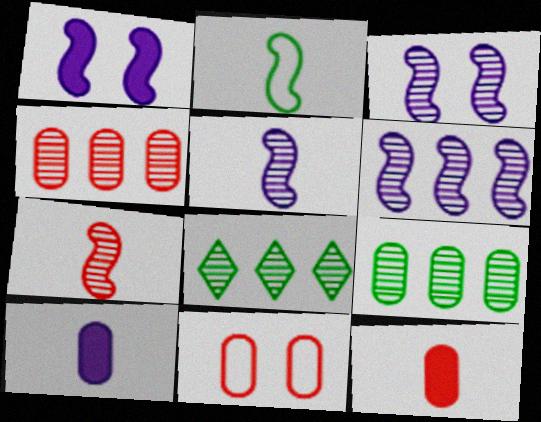[[3, 5, 6], 
[4, 6, 8], 
[4, 11, 12], 
[9, 10, 11]]